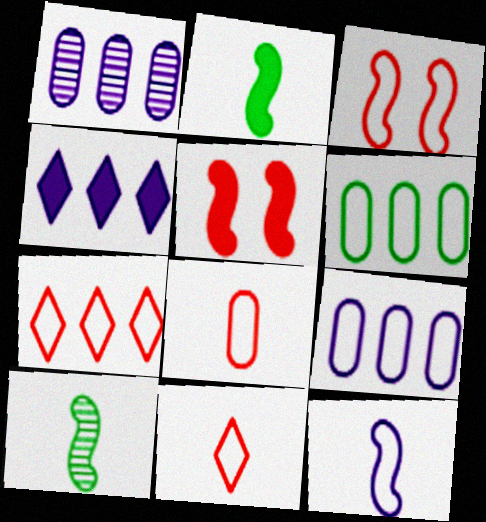[[3, 7, 8]]